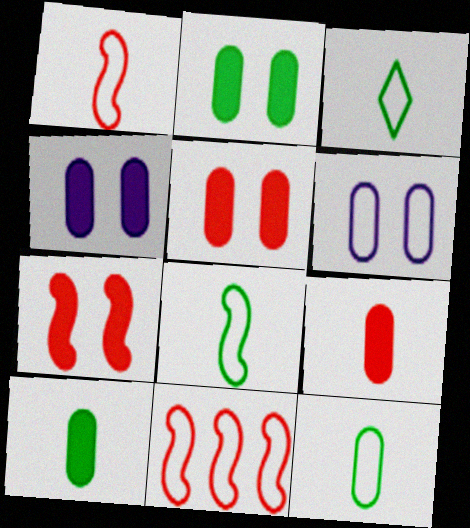[[2, 4, 5], 
[3, 6, 11], 
[3, 8, 12]]